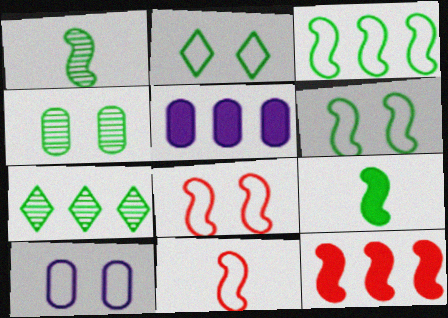[[1, 4, 7], 
[2, 8, 10]]